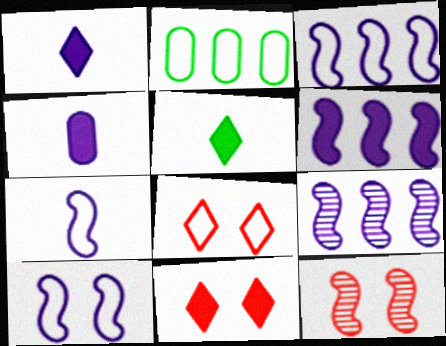[[1, 2, 12], 
[2, 7, 8], 
[3, 6, 9], 
[3, 7, 10]]